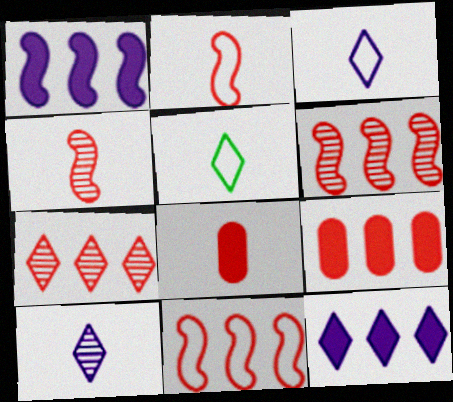[[7, 9, 11]]